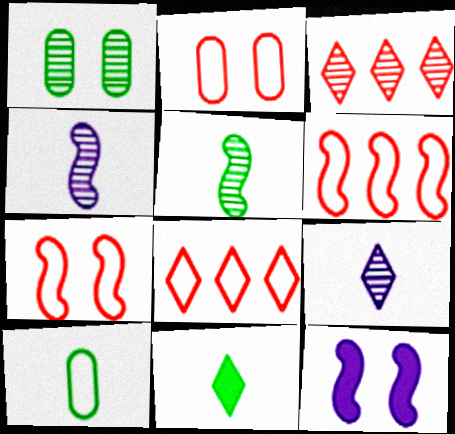[[1, 3, 4], 
[3, 10, 12], 
[5, 6, 12], 
[5, 10, 11]]